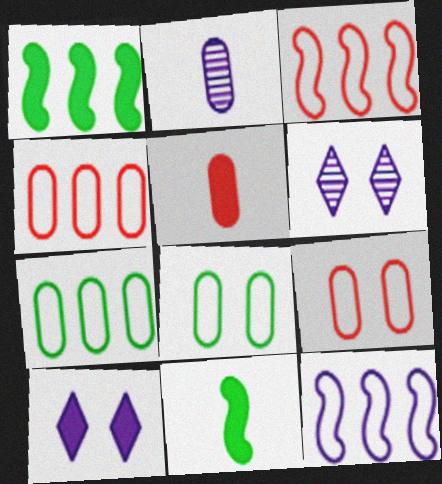[[1, 5, 10], 
[2, 10, 12], 
[4, 6, 11]]